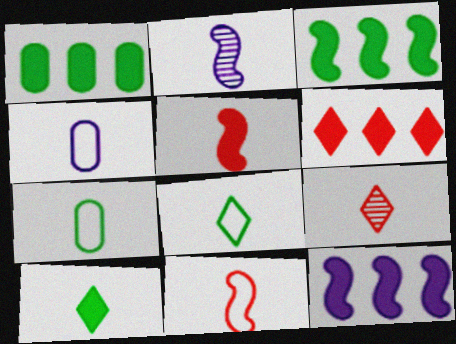[[1, 6, 12], 
[4, 8, 11]]